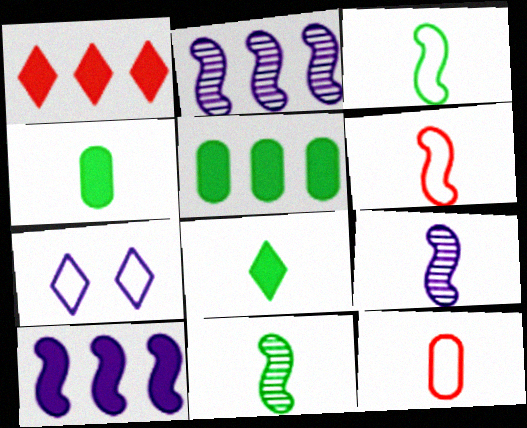[[1, 5, 10], 
[8, 9, 12]]